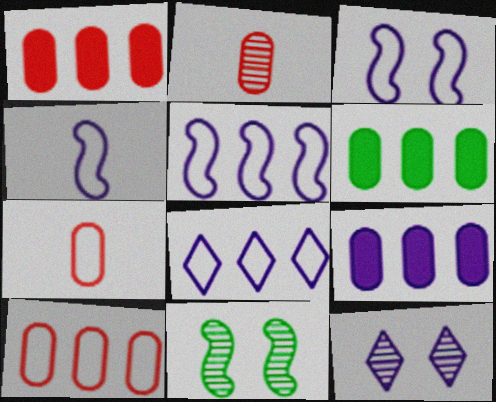[[1, 6, 9], 
[3, 4, 5], 
[4, 9, 12]]